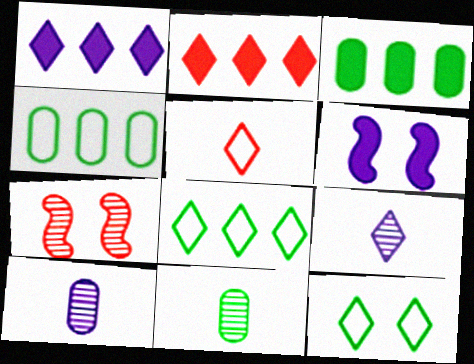[[2, 9, 12]]